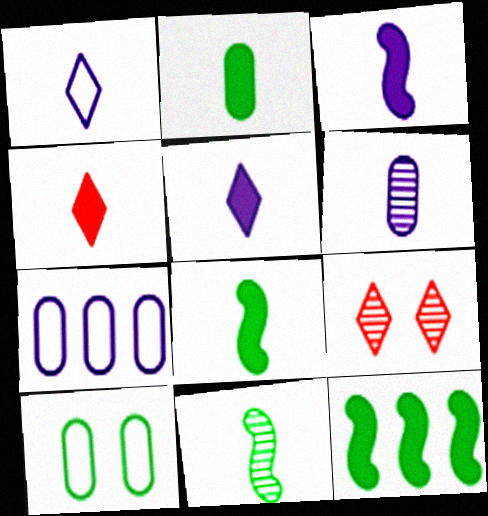[[1, 3, 6], 
[2, 3, 4], 
[7, 8, 9]]